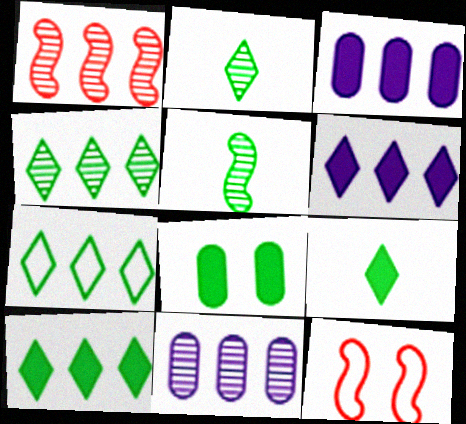[[1, 3, 7], 
[1, 4, 11], 
[2, 3, 12], 
[4, 7, 10], 
[5, 7, 8], 
[9, 11, 12]]